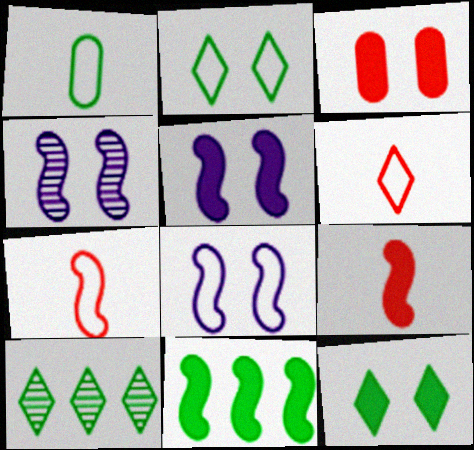[[2, 3, 4], 
[3, 5, 12], 
[4, 5, 8], 
[4, 7, 11], 
[5, 9, 11]]